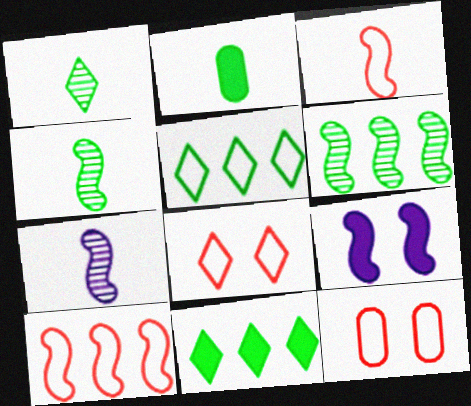[[3, 6, 9], 
[4, 9, 10], 
[7, 11, 12]]